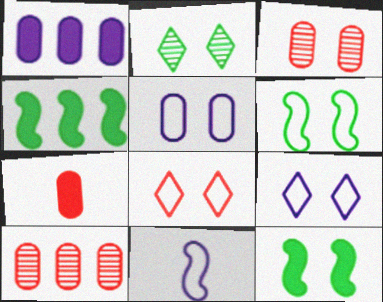[[3, 9, 12], 
[5, 6, 8]]